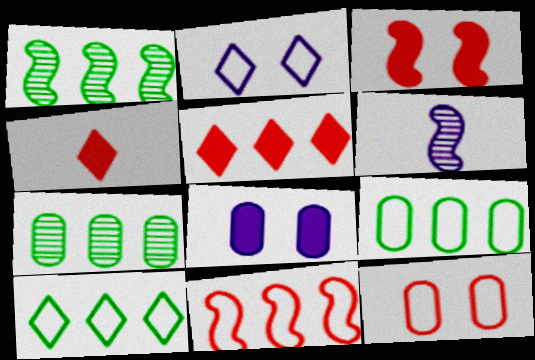[]